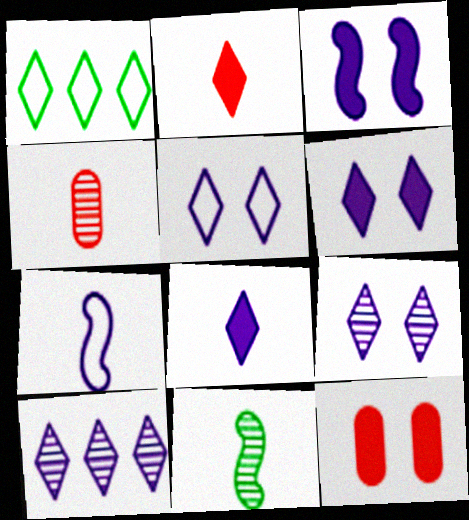[[1, 2, 9], 
[1, 3, 4], 
[5, 6, 9], 
[5, 8, 10]]